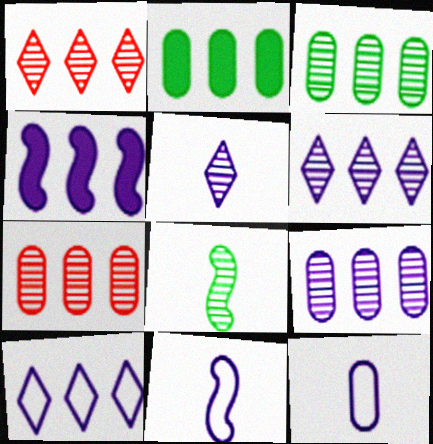[[3, 7, 9], 
[4, 9, 10]]